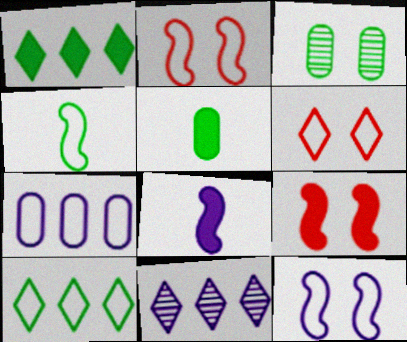[[1, 3, 4], 
[2, 5, 11], 
[4, 6, 7]]